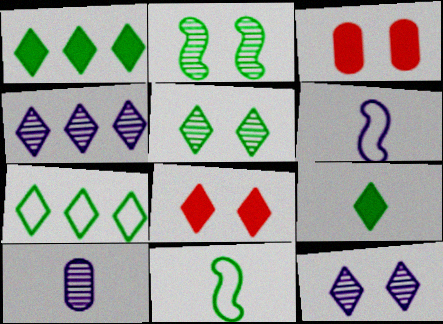[[3, 4, 11], 
[5, 7, 9]]